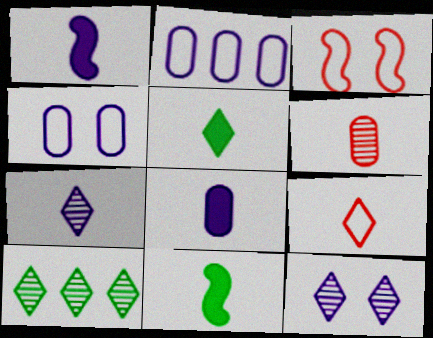[[1, 2, 12], 
[3, 8, 10], 
[5, 7, 9]]